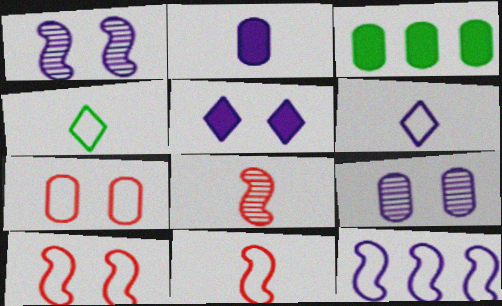[[2, 4, 8], 
[4, 7, 12]]